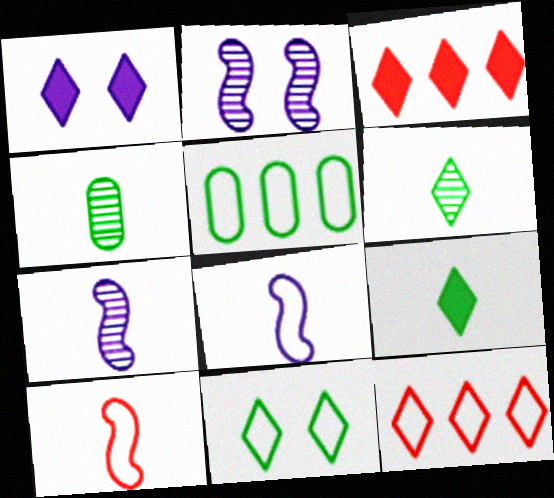[[1, 3, 9], 
[1, 6, 12]]